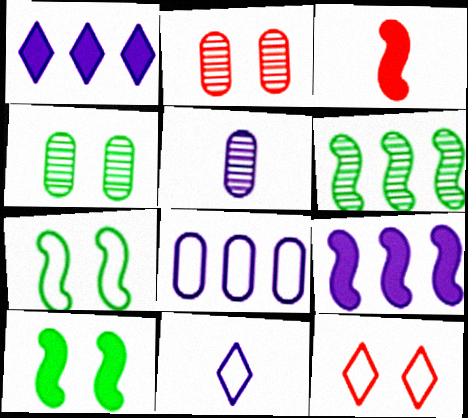[[3, 9, 10]]